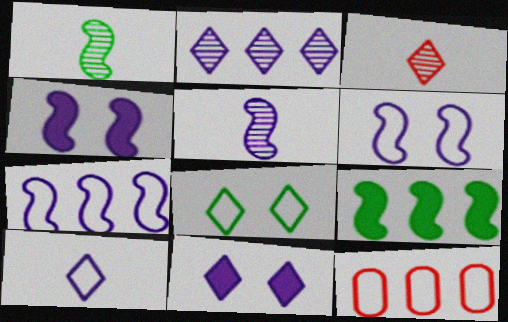[[1, 11, 12], 
[2, 9, 12], 
[2, 10, 11], 
[4, 5, 7]]